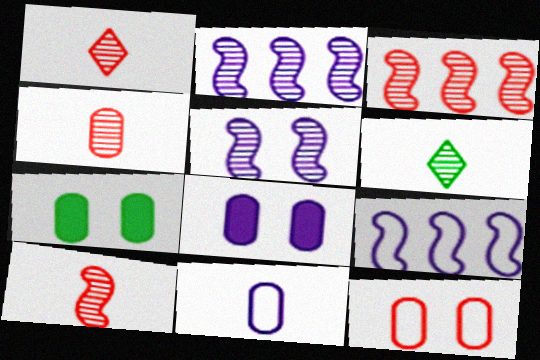[[1, 4, 10], 
[1, 7, 9]]